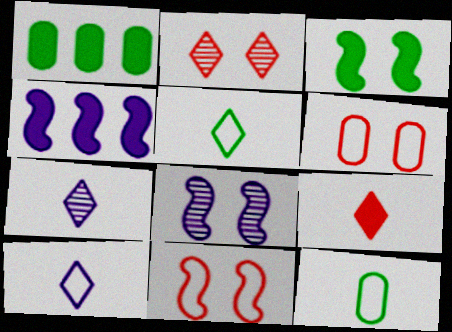[[1, 7, 11], 
[2, 4, 12], 
[3, 8, 11], 
[5, 7, 9]]